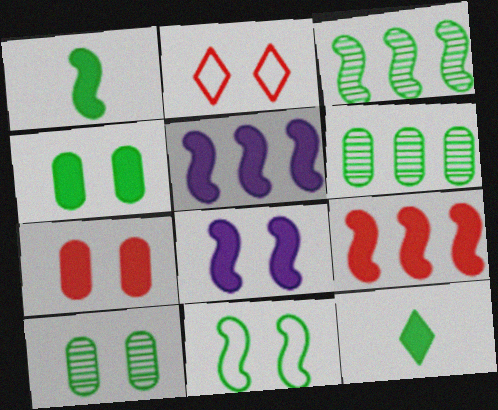[[1, 3, 11], 
[1, 8, 9], 
[2, 8, 10], 
[5, 7, 12], 
[6, 11, 12]]